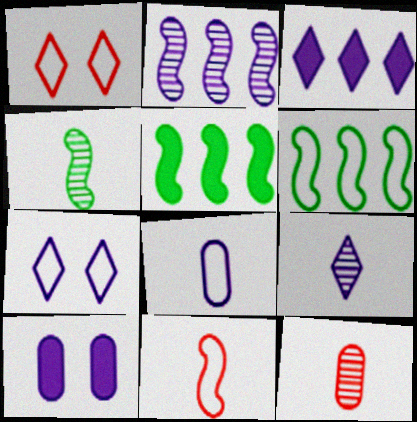[[1, 6, 8], 
[3, 7, 9], 
[4, 9, 12], 
[5, 7, 12]]